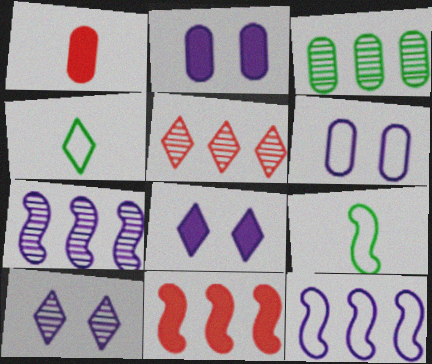[[1, 3, 6], 
[2, 5, 9], 
[3, 5, 7], 
[4, 5, 8]]